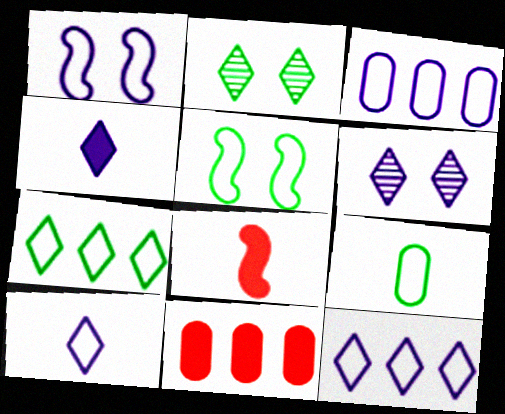[[1, 3, 10], 
[2, 3, 8], 
[4, 6, 12], 
[5, 7, 9]]